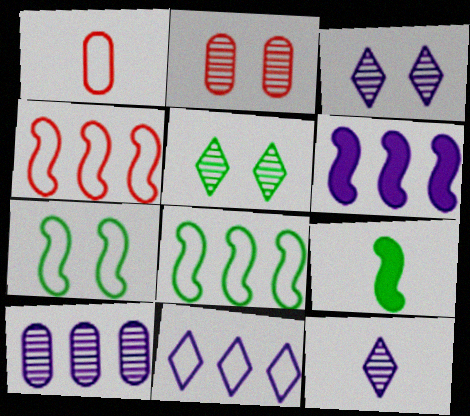[[1, 5, 6], 
[1, 7, 11], 
[1, 9, 12], 
[2, 9, 11], 
[6, 10, 11]]